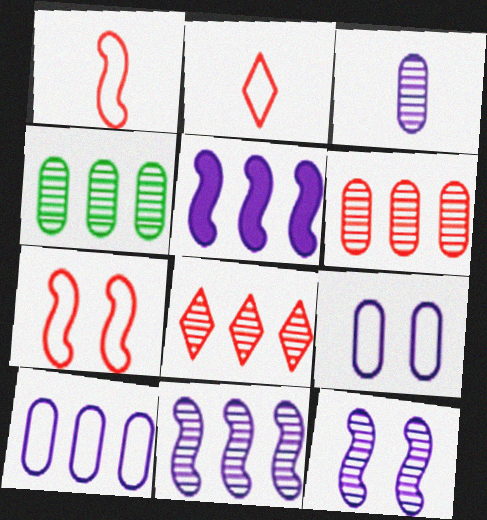[[4, 8, 11]]